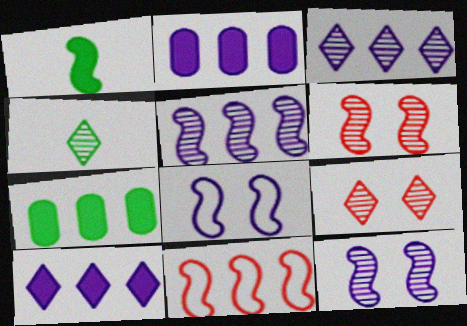[[1, 11, 12], 
[3, 4, 9], 
[3, 7, 11]]